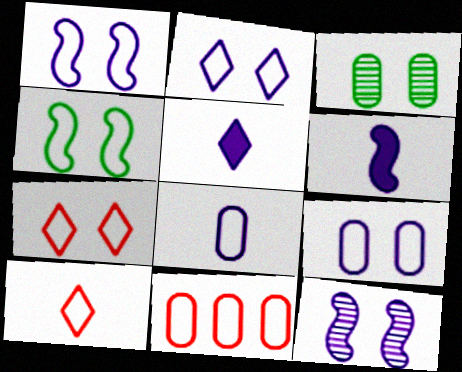[[1, 2, 9], 
[4, 7, 9]]